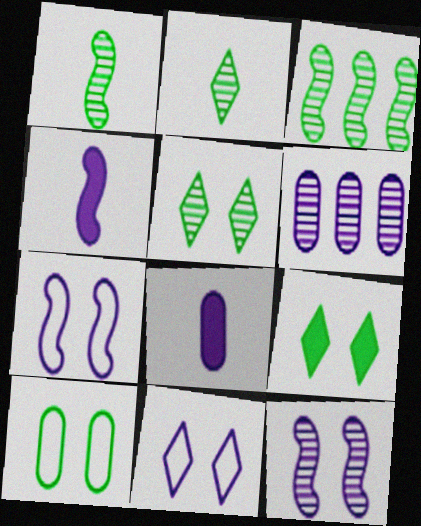[[4, 6, 11]]